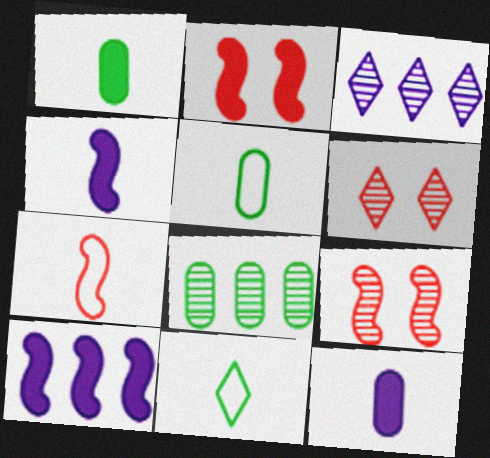[[2, 3, 5], 
[5, 6, 10]]